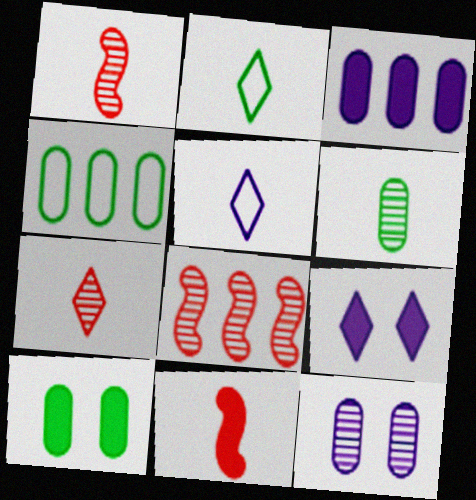[[1, 4, 9], 
[4, 6, 10], 
[5, 6, 11], 
[5, 8, 10]]